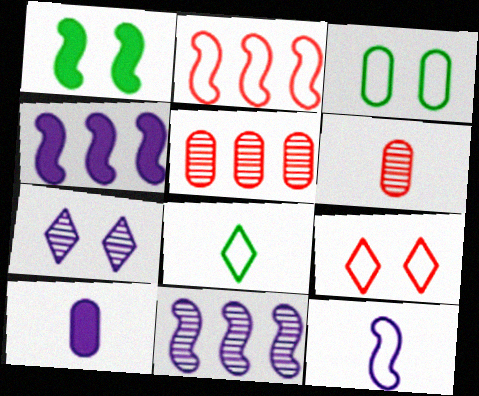[[3, 5, 10]]